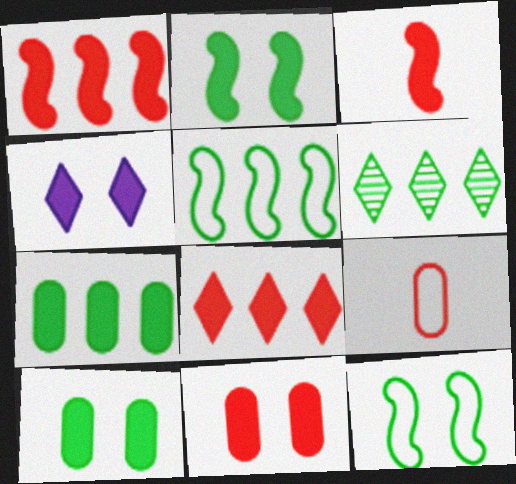[[2, 4, 11], 
[3, 4, 7], 
[3, 8, 11], 
[5, 6, 7]]